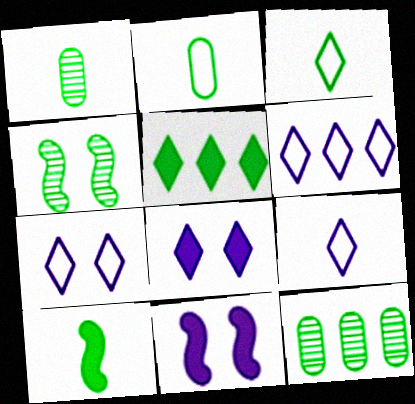[[1, 3, 10], 
[2, 4, 5], 
[6, 7, 9]]